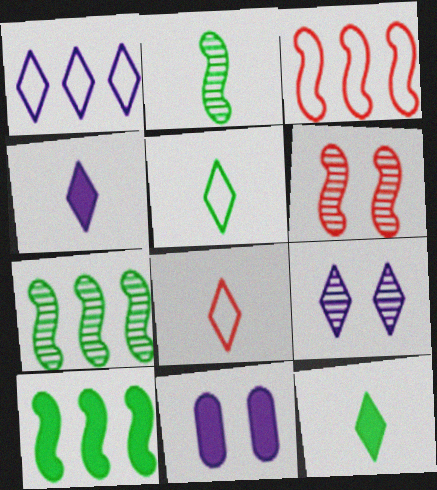[[1, 4, 9], 
[7, 8, 11]]